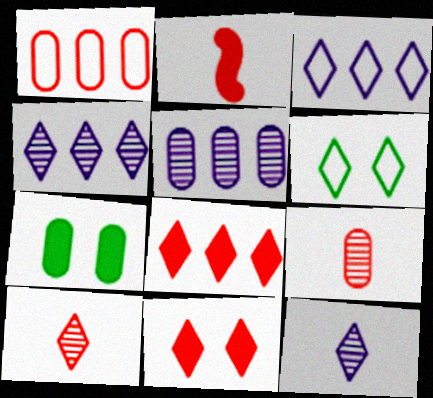[[2, 5, 6], 
[6, 8, 12]]